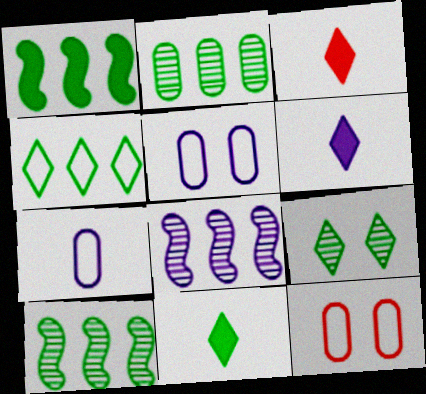[[1, 2, 4], 
[3, 5, 10], 
[3, 6, 11], 
[4, 9, 11], 
[5, 6, 8], 
[6, 10, 12], 
[8, 11, 12]]